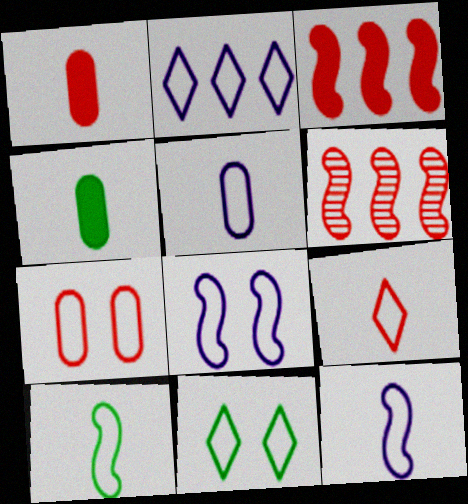[[2, 5, 8], 
[2, 7, 10], 
[2, 9, 11], 
[5, 9, 10], 
[7, 8, 11]]